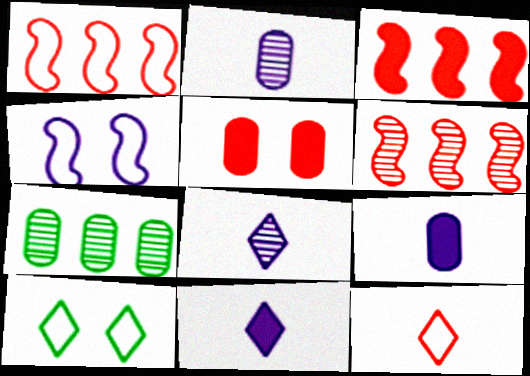[[1, 3, 6], 
[2, 3, 10], 
[5, 6, 12], 
[6, 9, 10]]